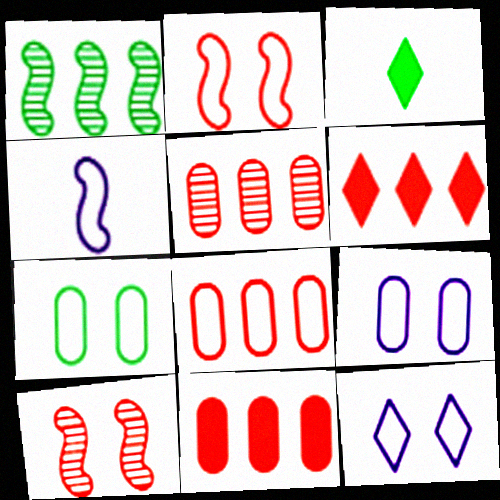[[1, 3, 7], 
[2, 7, 12], 
[5, 8, 11]]